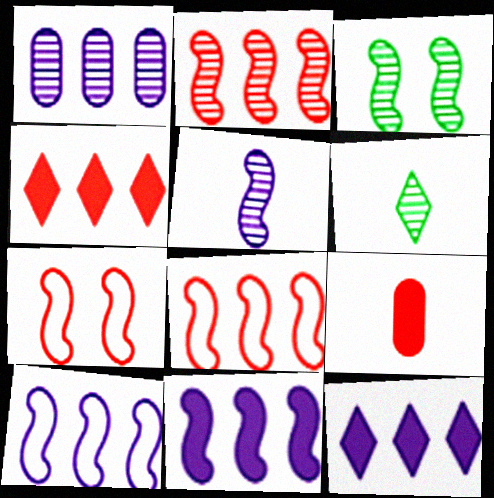[[1, 10, 12], 
[2, 3, 5]]